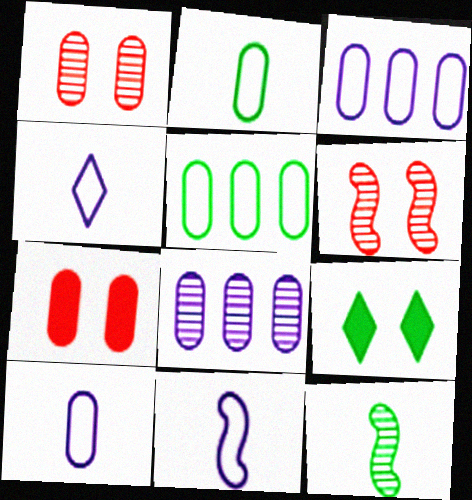[[2, 7, 8], 
[4, 10, 11], 
[5, 9, 12]]